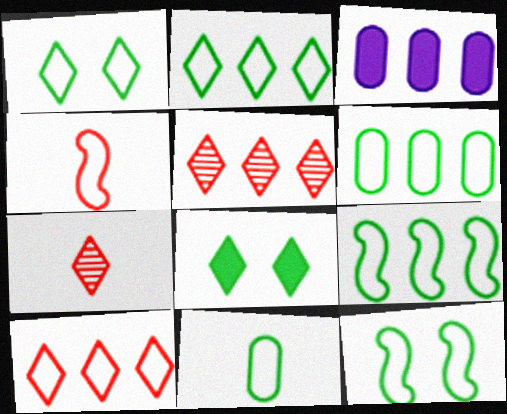[[1, 9, 11], 
[2, 6, 9], 
[2, 11, 12], 
[3, 5, 9], 
[3, 7, 12]]